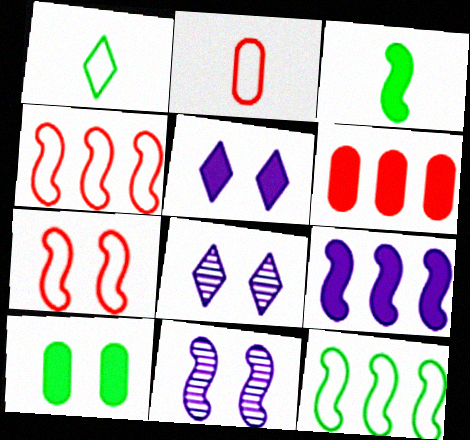[[1, 6, 11], 
[3, 4, 11], 
[3, 5, 6], 
[7, 8, 10]]